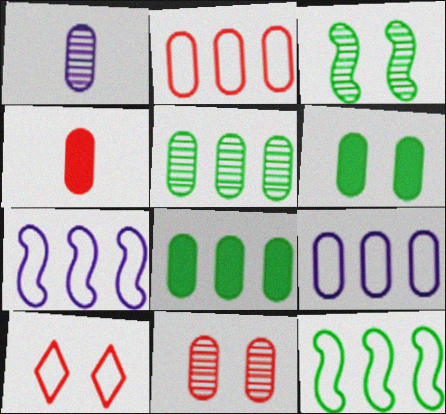[[1, 2, 6], 
[1, 5, 11], 
[2, 4, 11]]